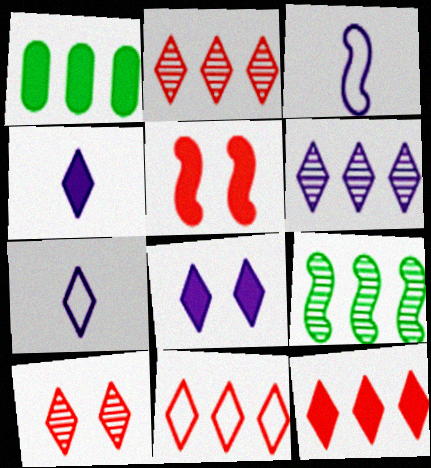[[1, 3, 10], 
[1, 4, 5], 
[2, 11, 12], 
[3, 5, 9], 
[6, 7, 8]]